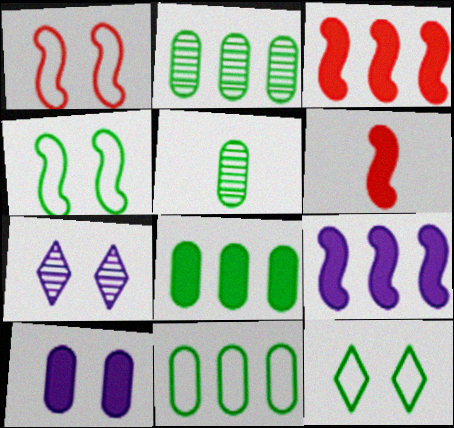[[2, 8, 11], 
[6, 7, 11]]